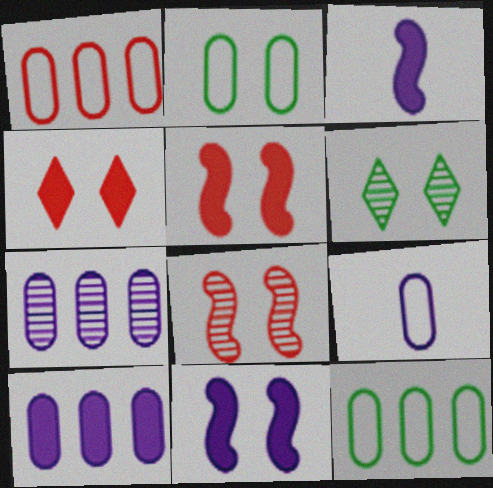[[1, 2, 9], 
[1, 3, 6]]